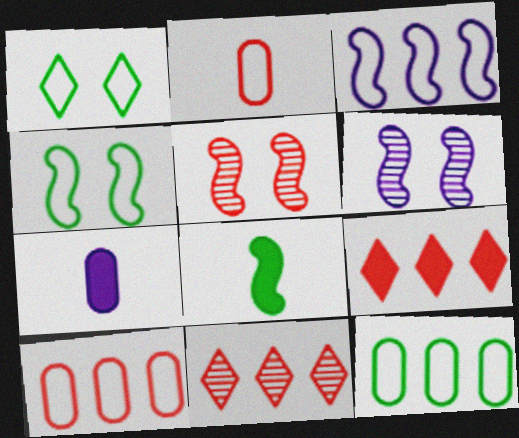[[1, 2, 3], 
[2, 5, 9], 
[3, 5, 8], 
[4, 7, 11]]